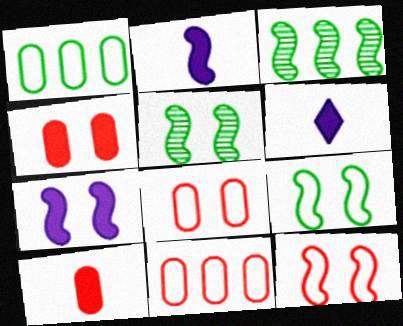[[2, 3, 12], 
[3, 6, 8], 
[5, 6, 11], 
[5, 7, 12]]